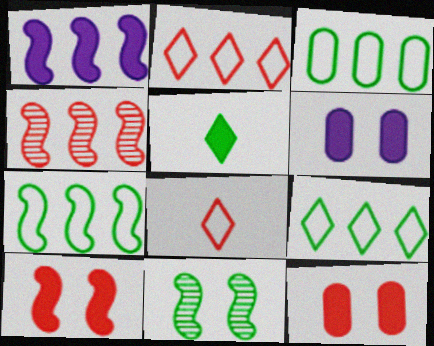[[1, 4, 7], 
[1, 5, 12], 
[3, 5, 11], 
[3, 7, 9], 
[4, 8, 12]]